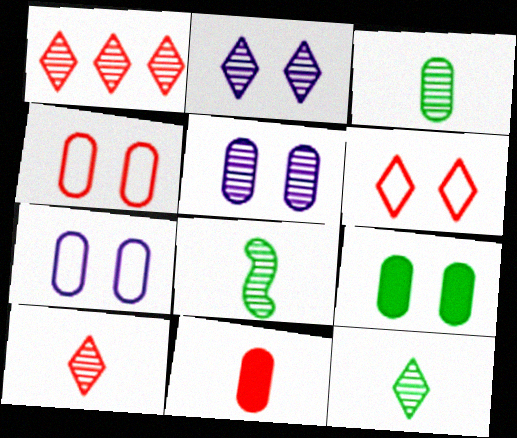[[1, 2, 12], 
[1, 5, 8], 
[3, 8, 12], 
[4, 5, 9]]